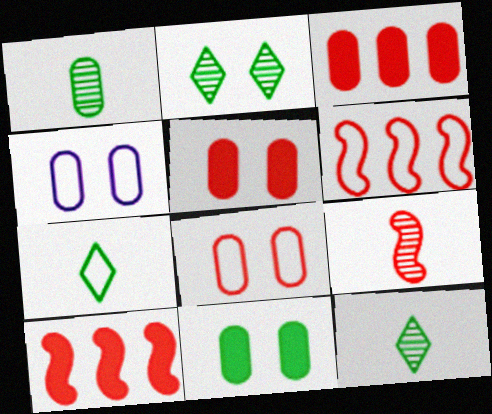[[1, 3, 4], 
[4, 6, 7], 
[4, 10, 12]]